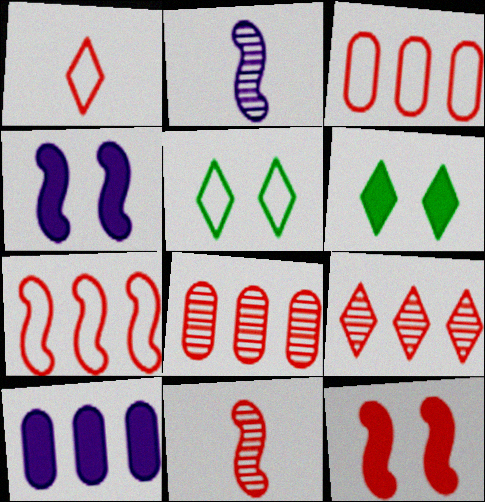[[1, 8, 12], 
[2, 3, 6], 
[5, 10, 11], 
[7, 11, 12]]